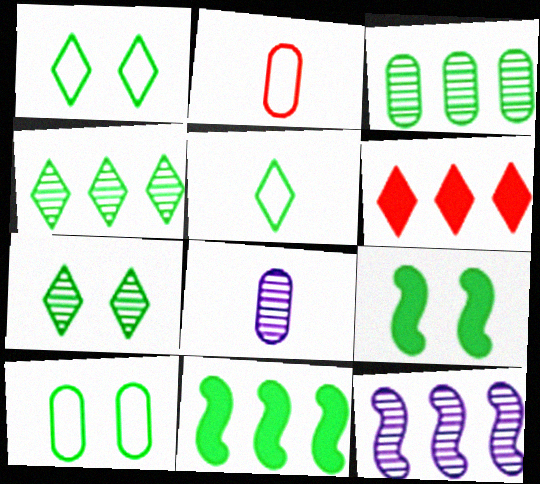[[3, 5, 9], 
[7, 9, 10]]